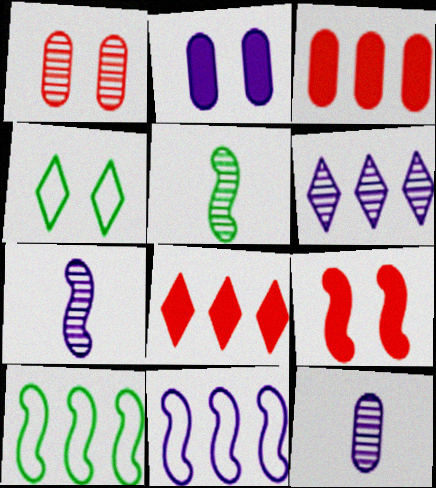[[1, 5, 6], 
[3, 4, 7], 
[3, 6, 10], 
[5, 9, 11], 
[7, 9, 10]]